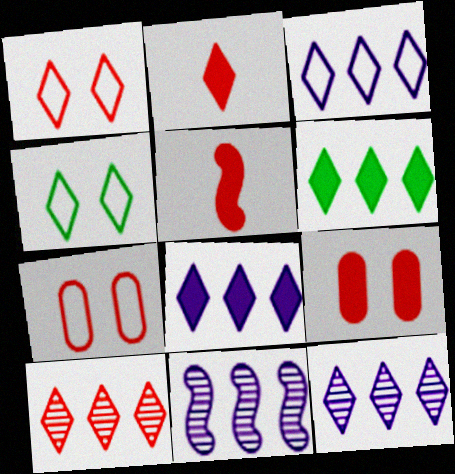[[1, 2, 10], 
[2, 4, 12], 
[3, 6, 10], 
[3, 8, 12], 
[5, 7, 10]]